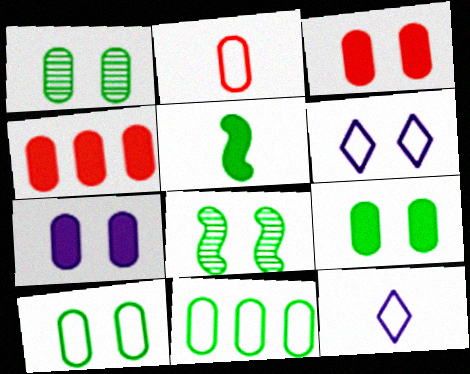[[1, 9, 10], 
[3, 6, 8], 
[3, 7, 9], 
[4, 8, 12]]